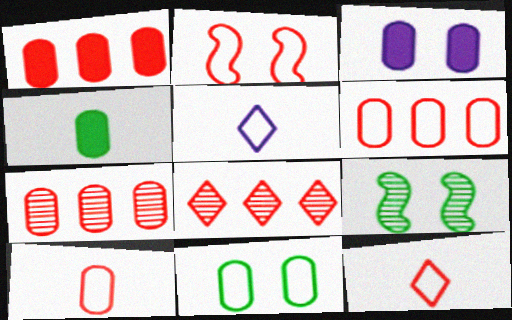[[1, 3, 4], 
[1, 5, 9], 
[1, 6, 7], 
[2, 6, 12]]